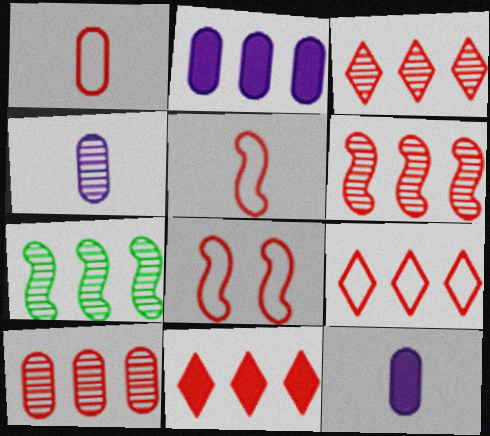[[1, 8, 9], 
[2, 7, 9], 
[3, 6, 10], 
[3, 9, 11]]